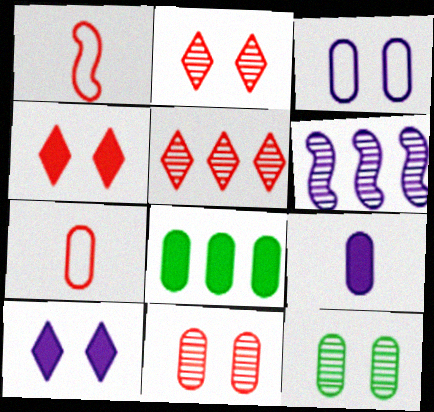[]